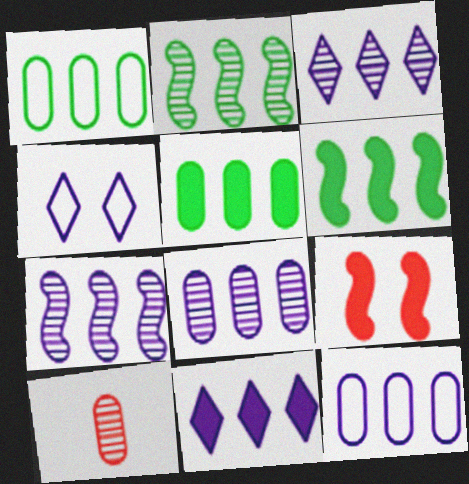[[3, 7, 8], 
[4, 6, 10], 
[7, 11, 12]]